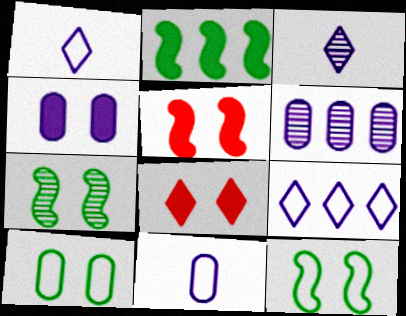[[4, 6, 11]]